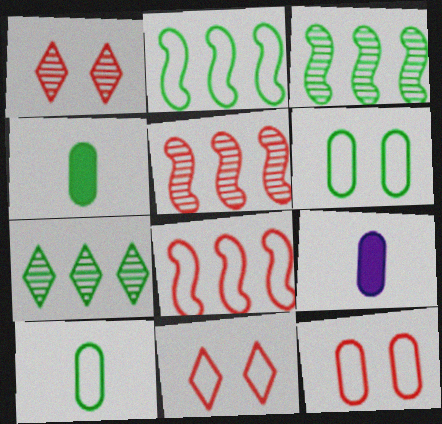[[1, 2, 9], 
[3, 9, 11]]